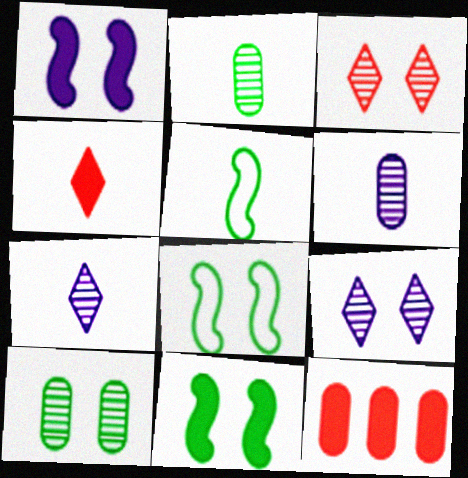[[4, 5, 6], 
[5, 9, 12], 
[7, 8, 12]]